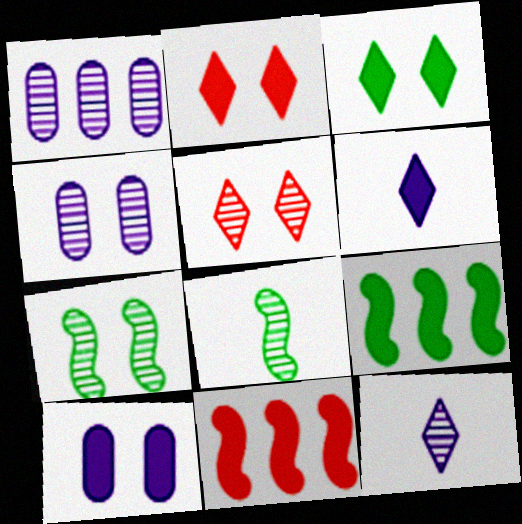[[1, 5, 8], 
[4, 5, 7]]